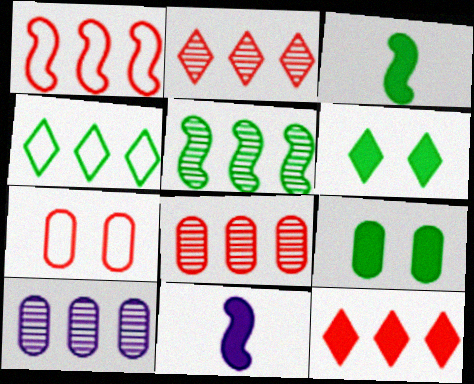[[1, 8, 12], 
[2, 5, 10], 
[9, 11, 12]]